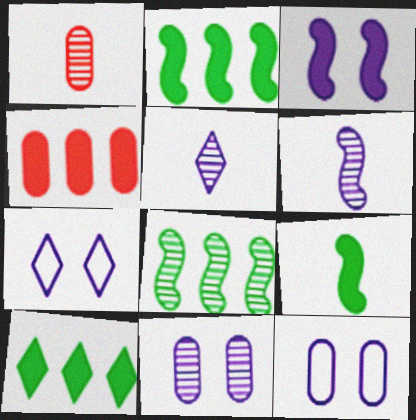[[1, 2, 7], 
[3, 7, 11]]